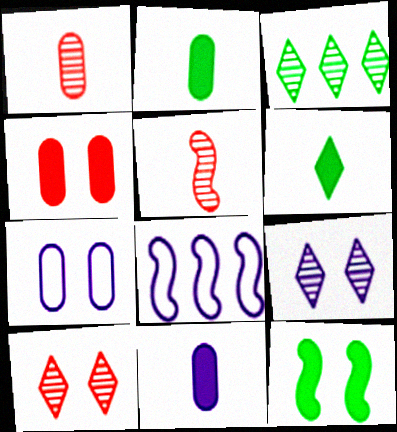[[2, 8, 10], 
[5, 8, 12], 
[7, 10, 12], 
[8, 9, 11]]